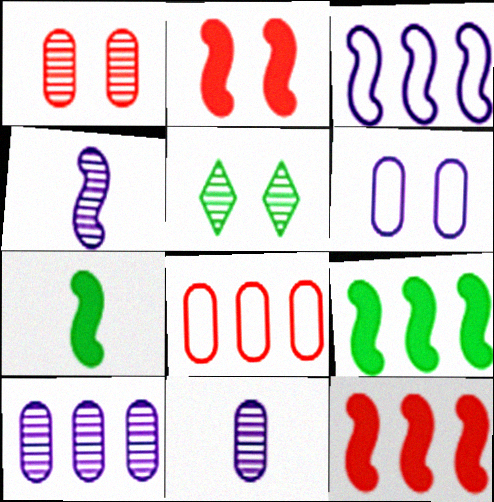[[2, 5, 6]]